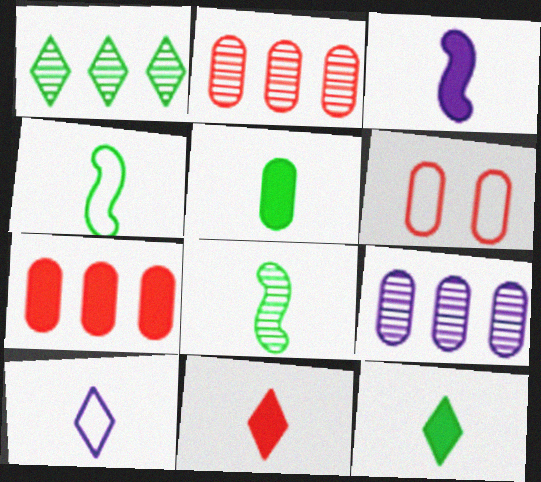[[1, 3, 6], 
[3, 5, 11], 
[5, 6, 9]]